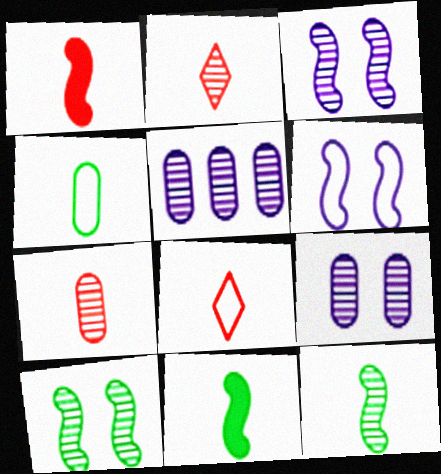[[1, 7, 8], 
[2, 5, 10]]